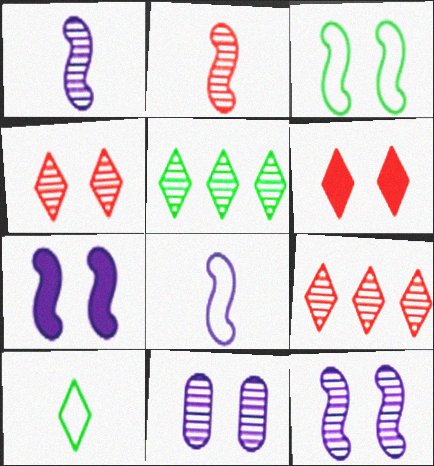[[2, 5, 11], 
[3, 6, 11]]